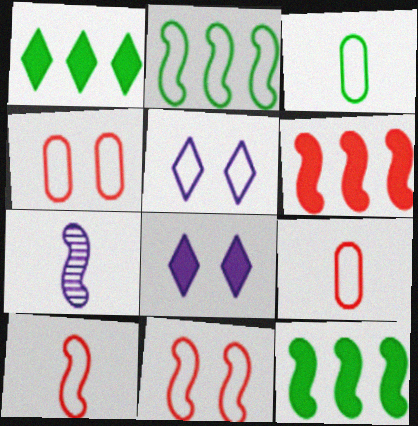[[1, 4, 7], 
[2, 5, 9], 
[7, 11, 12]]